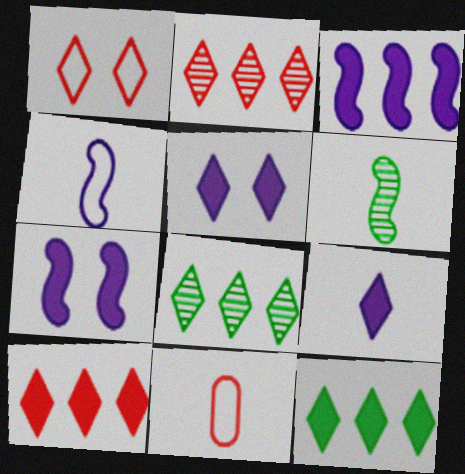[[1, 8, 9], 
[6, 9, 11], 
[7, 8, 11]]